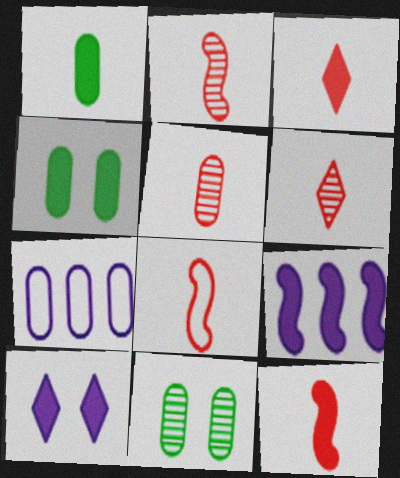[[2, 5, 6], 
[2, 8, 12], 
[3, 4, 9], 
[3, 5, 8], 
[4, 5, 7]]